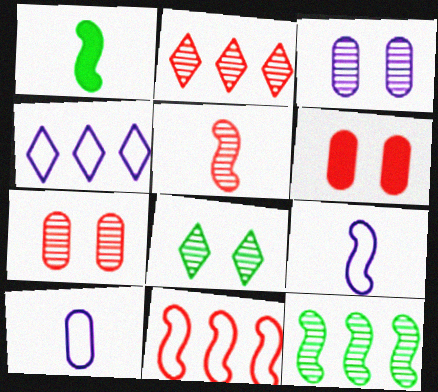[[1, 4, 7], 
[1, 5, 9], 
[2, 5, 7]]